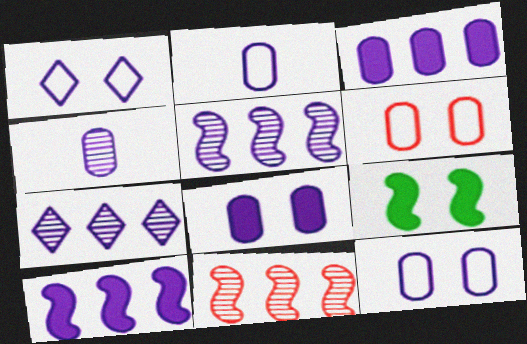[[1, 4, 10], 
[3, 4, 12]]